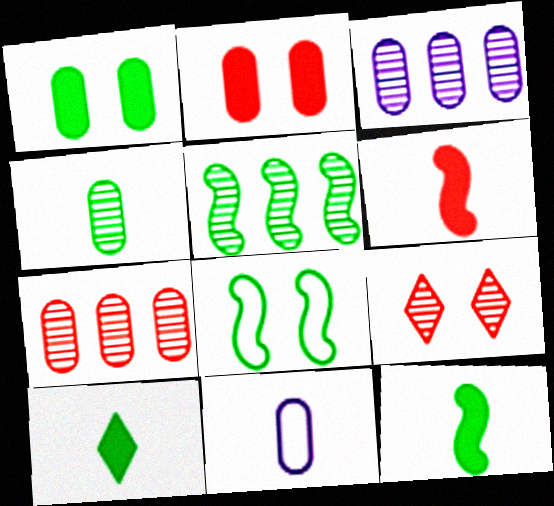[[1, 7, 11], 
[5, 8, 12]]